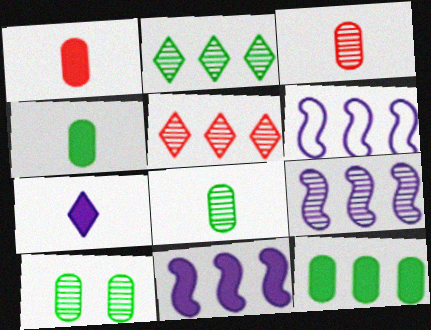[[5, 6, 12], 
[6, 9, 11]]